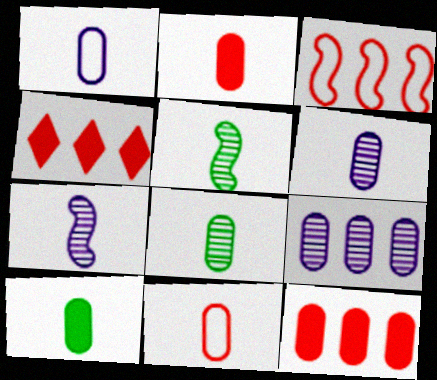[[1, 2, 8], 
[6, 10, 11]]